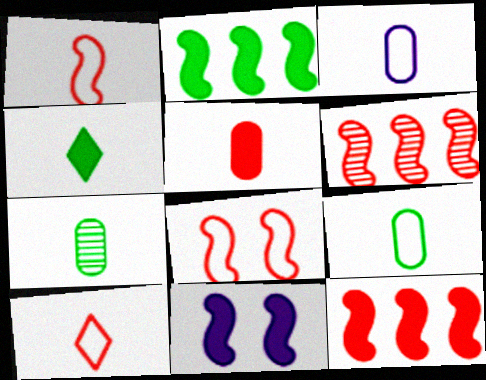[[3, 5, 7]]